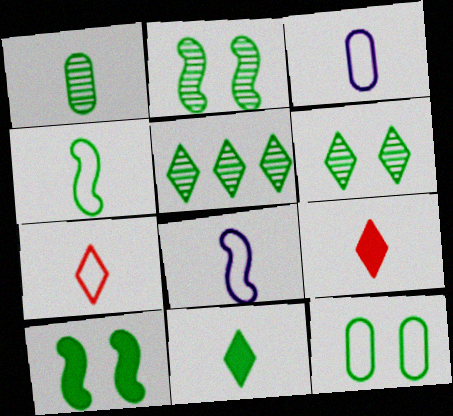[[1, 2, 5], 
[1, 4, 11], 
[1, 8, 9], 
[3, 4, 7], 
[6, 10, 12]]